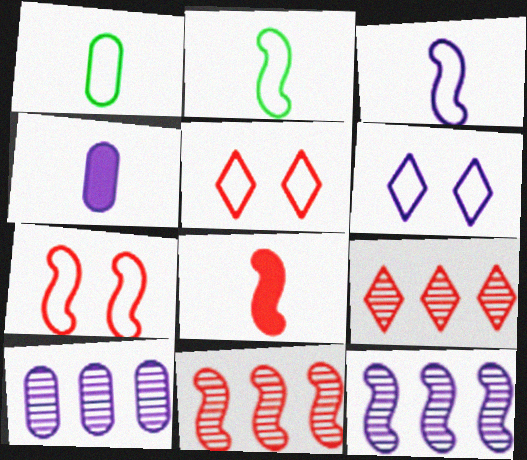[[4, 6, 12], 
[7, 8, 11]]